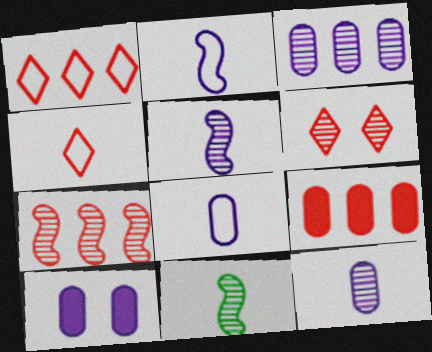[[1, 7, 9], 
[1, 10, 11], 
[3, 6, 11], 
[3, 8, 10]]